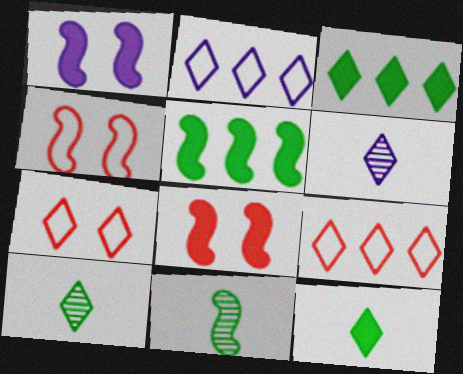[[3, 6, 7]]